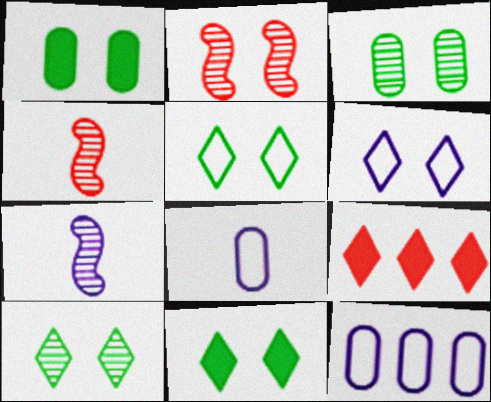[[1, 2, 6], 
[4, 11, 12], 
[5, 10, 11]]